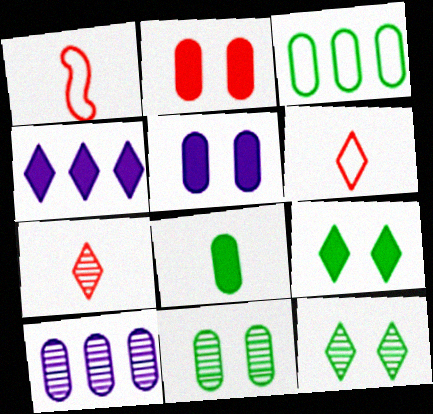[[1, 4, 11], 
[1, 9, 10], 
[3, 8, 11], 
[4, 6, 12]]